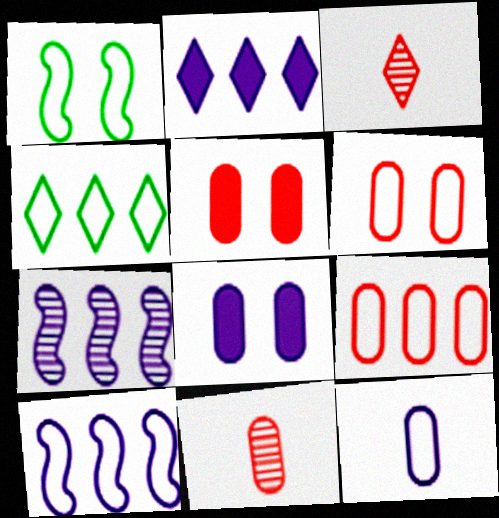[[1, 2, 11], 
[4, 9, 10], 
[5, 9, 11]]